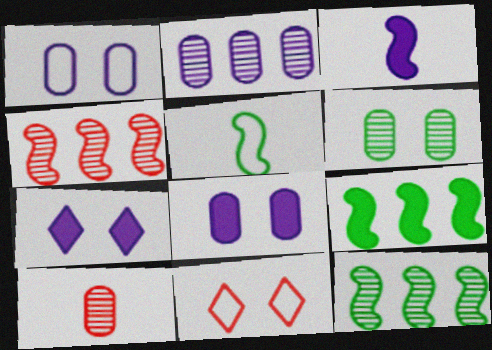[[2, 6, 10]]